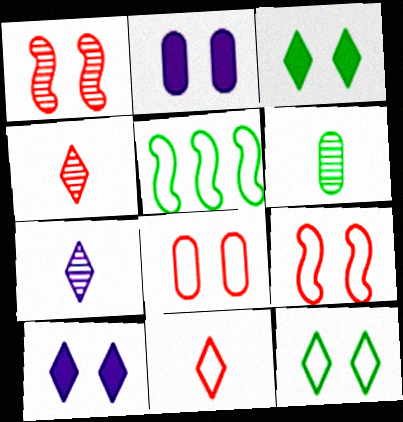[[1, 2, 12], 
[2, 4, 5], 
[3, 5, 6]]